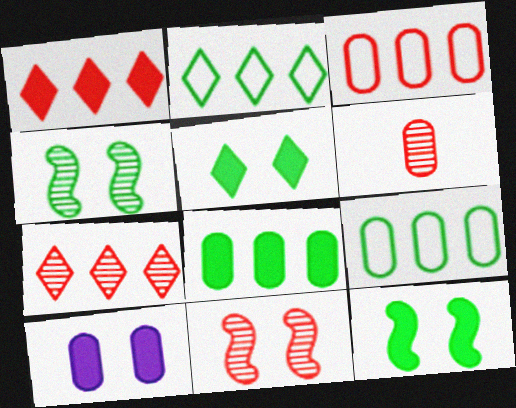[[6, 7, 11], 
[6, 9, 10]]